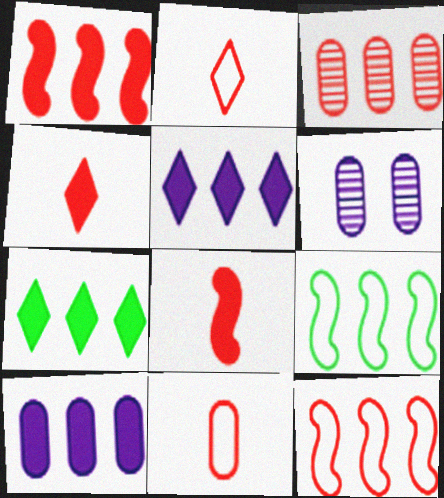[[1, 7, 10], 
[3, 5, 9], 
[4, 6, 9]]